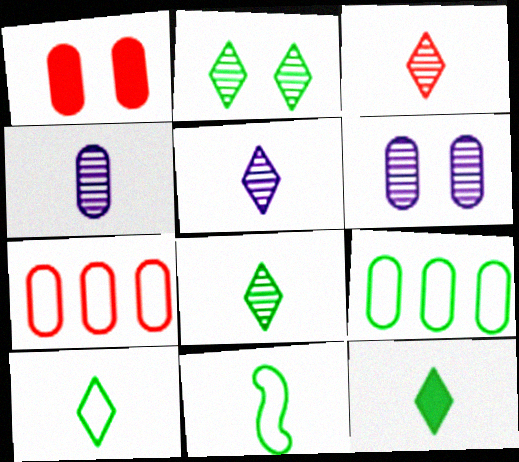[[1, 4, 9], 
[3, 5, 8], 
[8, 10, 12]]